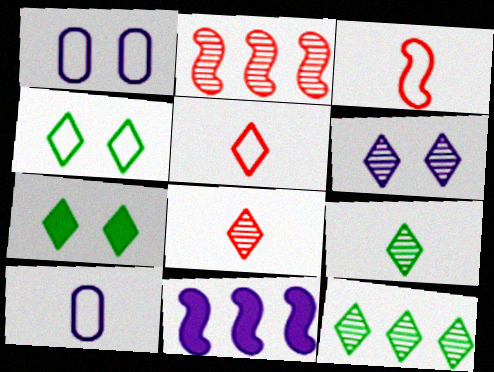[[2, 7, 10], 
[6, 8, 12], 
[6, 10, 11]]